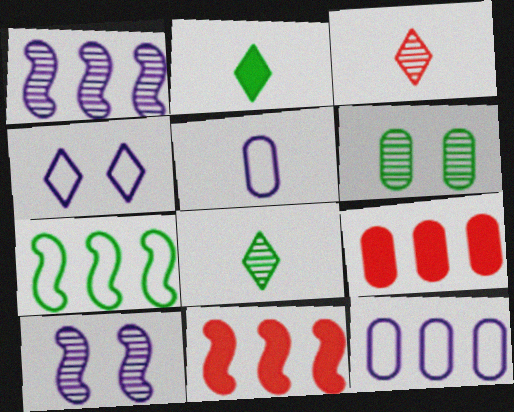[[1, 3, 6], 
[1, 7, 11], 
[2, 6, 7], 
[5, 6, 9]]